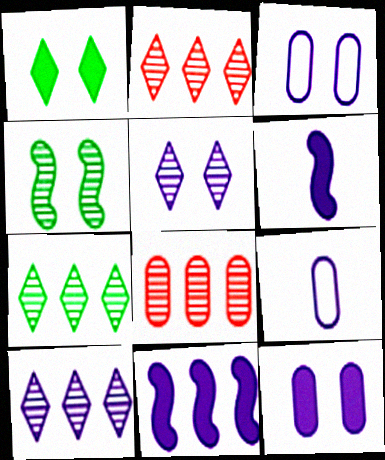[[2, 7, 10], 
[3, 6, 10], 
[5, 9, 11]]